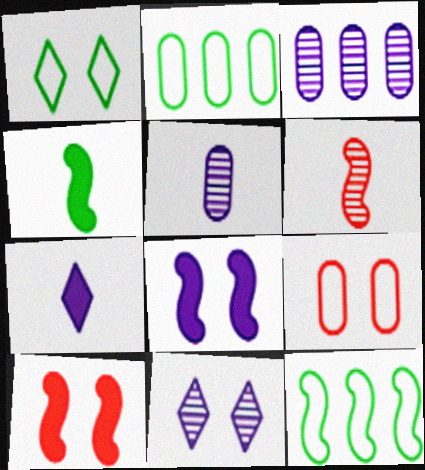[[6, 8, 12]]